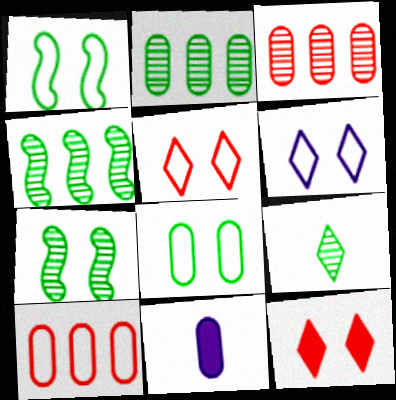[[2, 7, 9], 
[3, 8, 11], 
[4, 5, 11]]